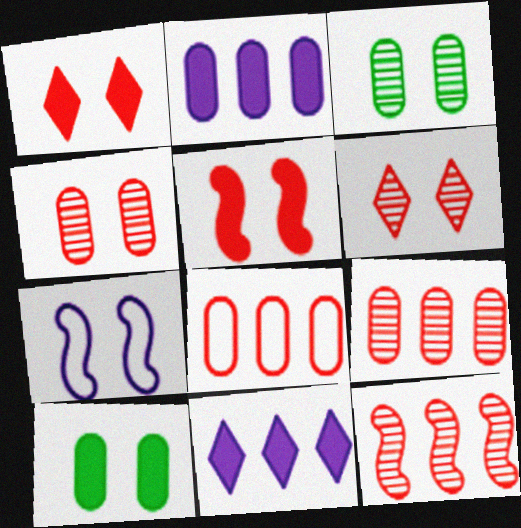[[1, 3, 7], 
[6, 7, 10]]